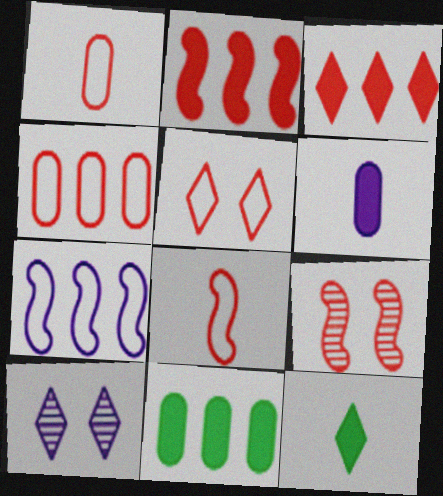[[1, 3, 9], 
[2, 8, 9], 
[4, 5, 8], 
[6, 7, 10], 
[8, 10, 11]]